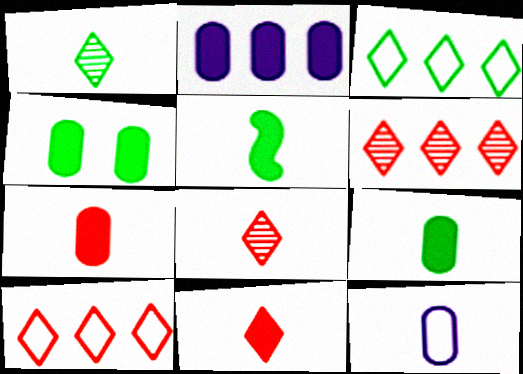[[2, 4, 7], 
[5, 8, 12]]